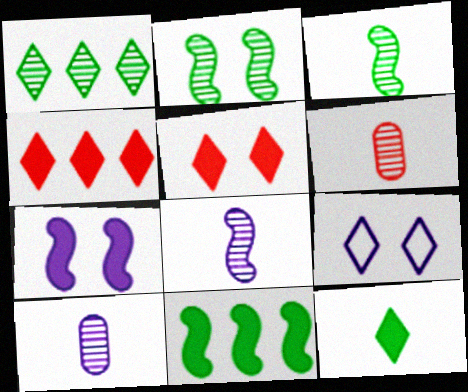[[6, 9, 11]]